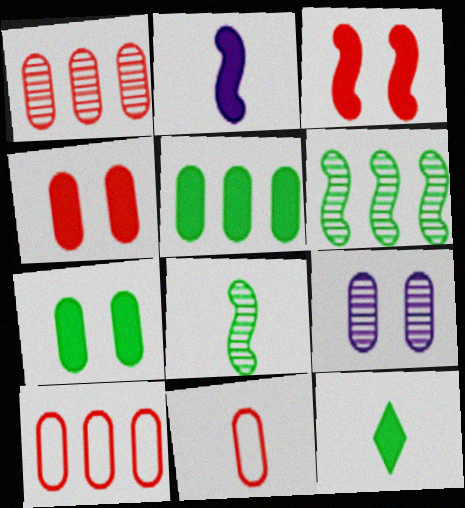[[1, 4, 11], 
[5, 9, 11]]